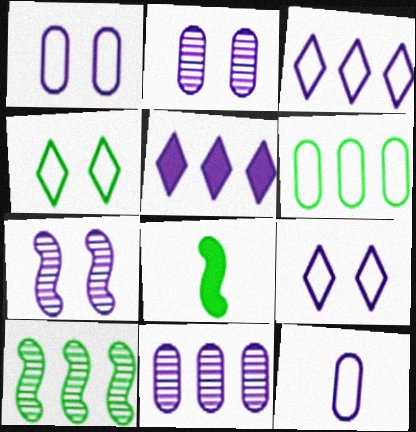[[5, 7, 12]]